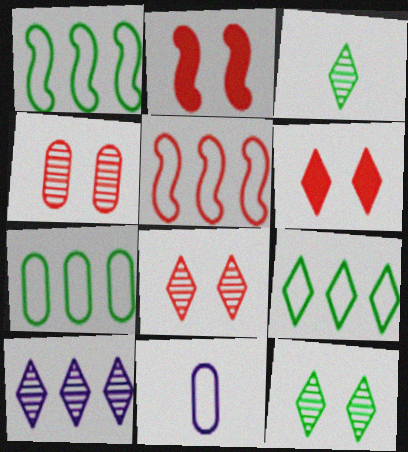[[1, 7, 9], 
[3, 8, 10]]